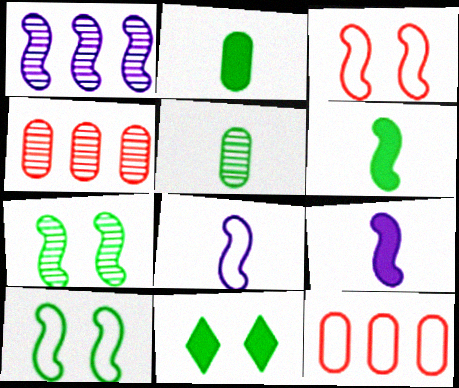[[1, 3, 6], 
[4, 8, 11]]